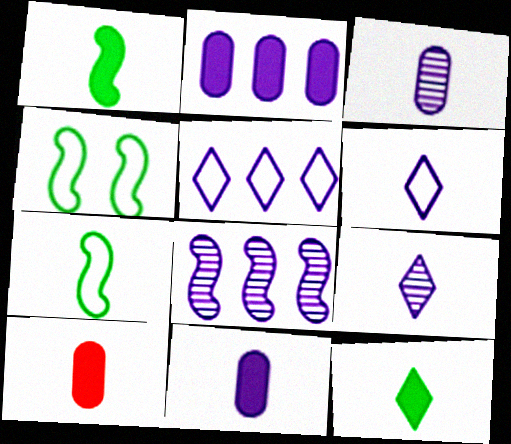[[2, 5, 8], 
[7, 9, 10]]